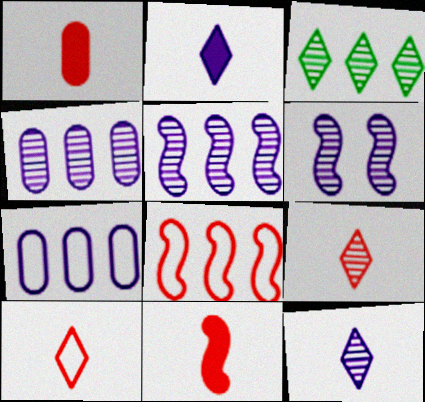[[2, 6, 7], 
[4, 6, 12]]